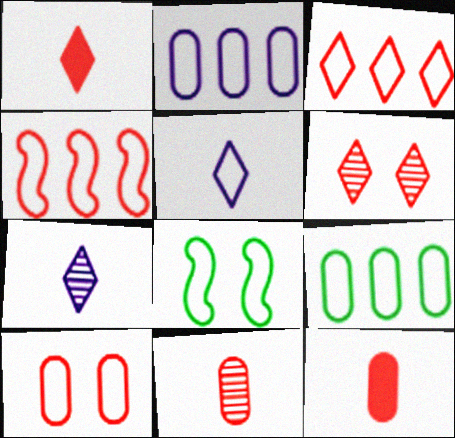[[1, 3, 6], 
[4, 6, 12]]